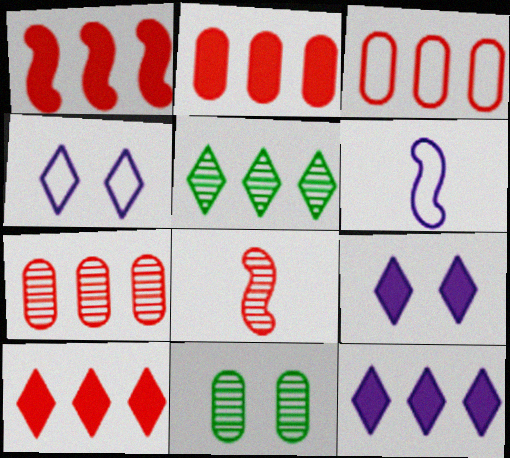[[1, 2, 10], 
[2, 3, 7], 
[6, 10, 11]]